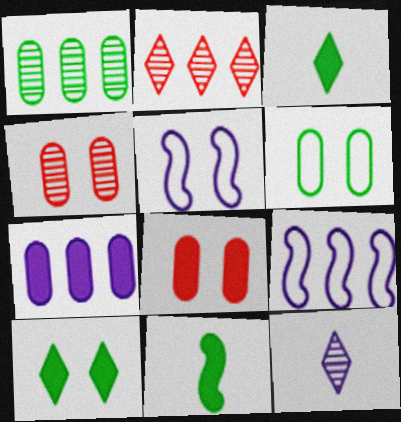[[3, 4, 9], 
[4, 5, 10], 
[5, 7, 12]]